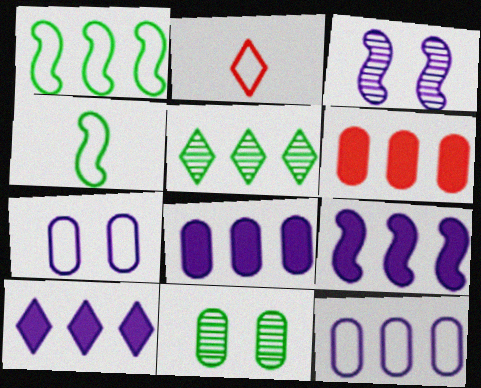[[1, 2, 7], 
[2, 9, 11], 
[8, 9, 10]]